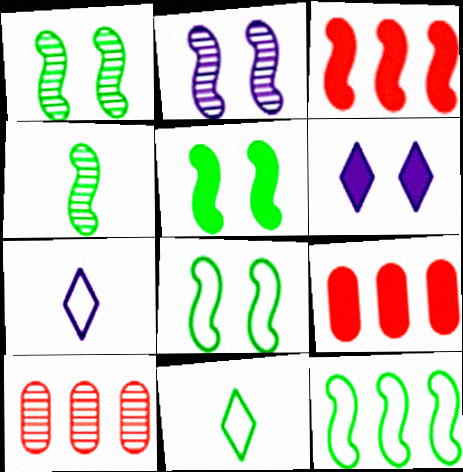[[1, 5, 8], 
[1, 7, 9], 
[2, 9, 11], 
[4, 5, 12], 
[5, 7, 10]]